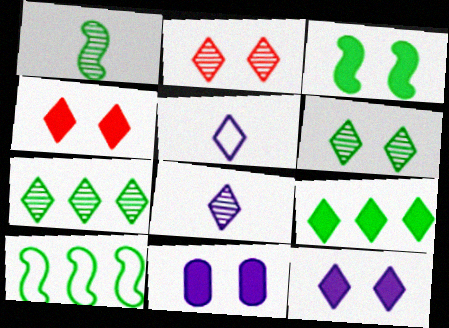[[1, 3, 10], 
[2, 5, 9], 
[2, 7, 8], 
[3, 4, 11], 
[4, 5, 7]]